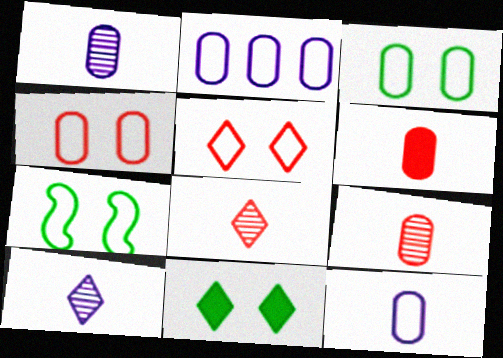[]